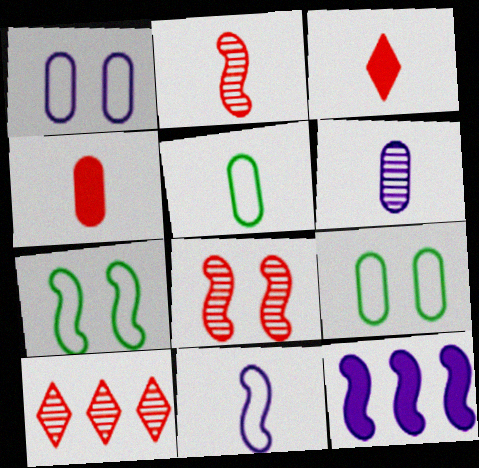[[2, 7, 12], 
[4, 5, 6]]